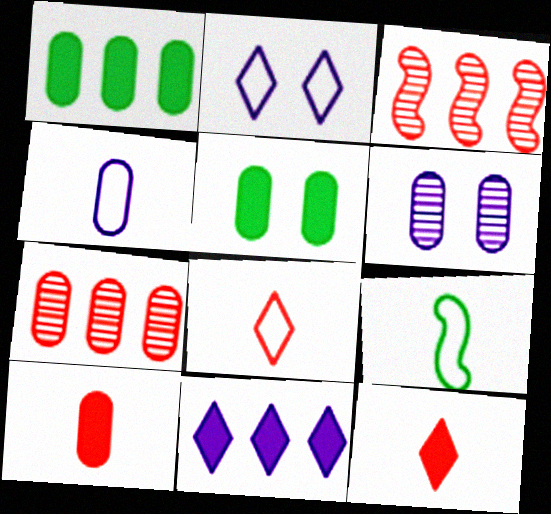[[4, 5, 7], 
[4, 8, 9]]